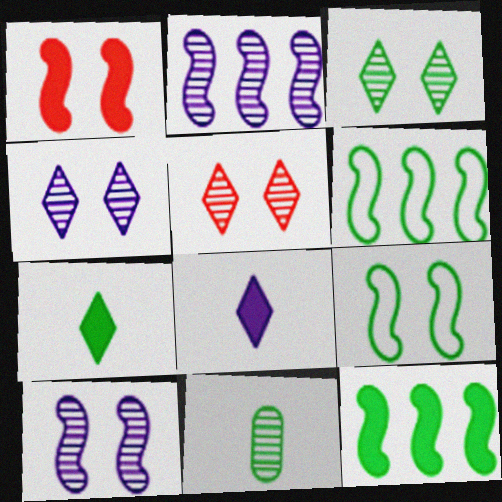[[1, 9, 10], 
[2, 5, 11], 
[3, 4, 5]]